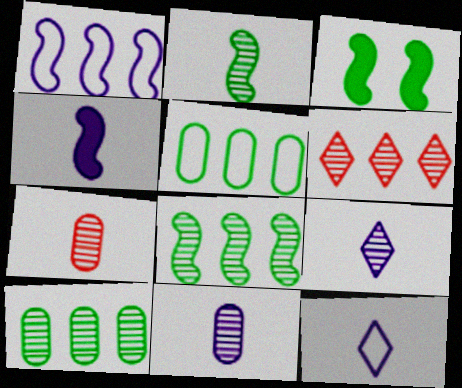[[2, 7, 9], 
[4, 11, 12]]